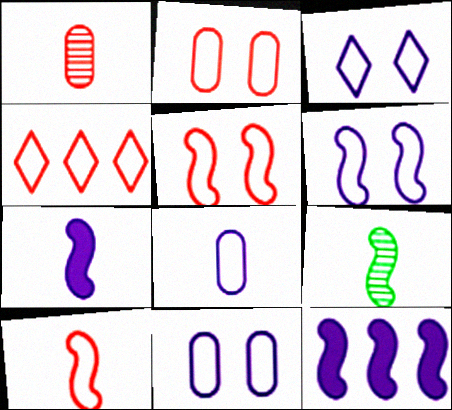[[2, 4, 10], 
[3, 6, 11], 
[5, 9, 12], 
[7, 9, 10]]